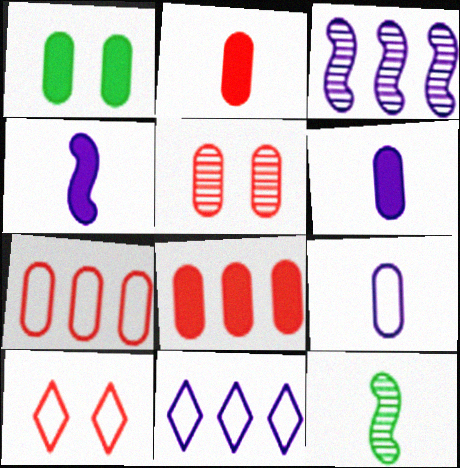[[1, 6, 8], 
[2, 5, 7]]